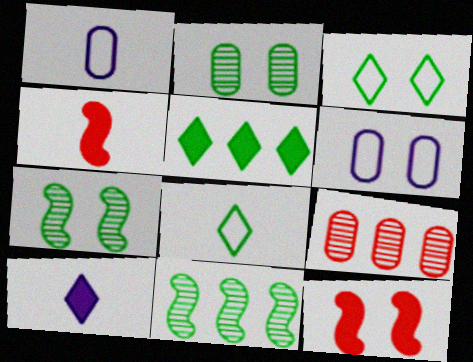[]